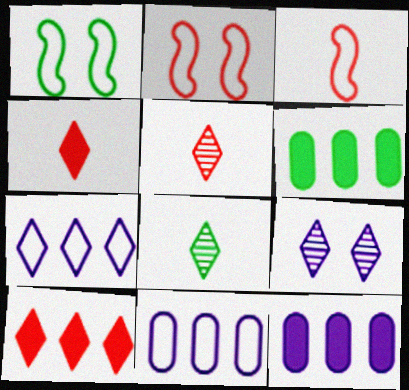[[1, 5, 12], 
[1, 6, 8], 
[2, 8, 12], 
[3, 6, 9]]